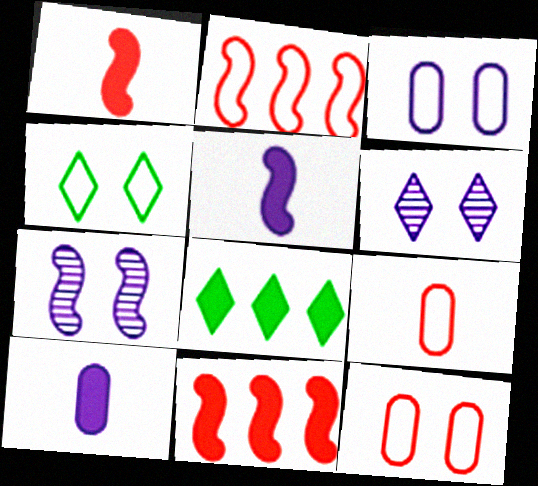[[7, 8, 9]]